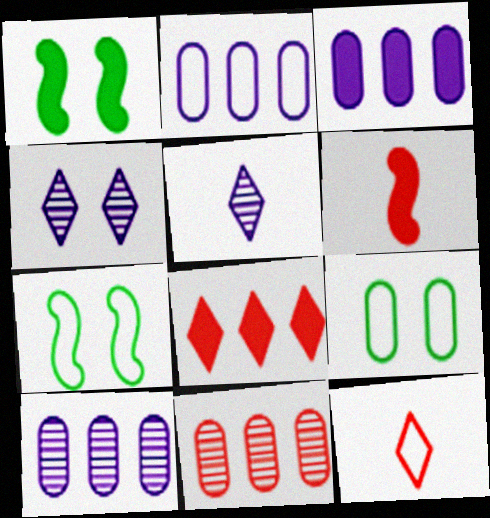[[1, 10, 12], 
[2, 3, 10], 
[2, 7, 12]]